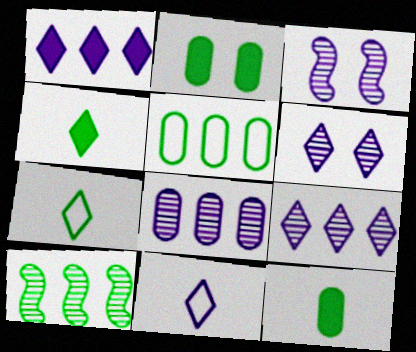[[1, 6, 11], 
[2, 7, 10]]